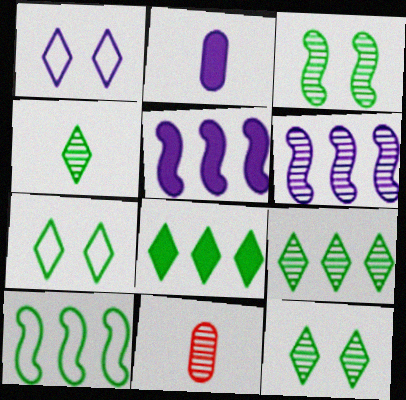[[1, 2, 6], 
[4, 7, 8], 
[4, 9, 12], 
[5, 7, 11], 
[6, 11, 12]]